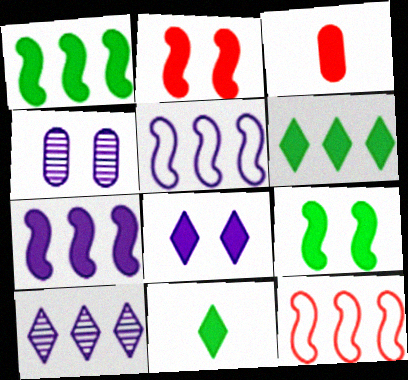[[1, 3, 8], 
[4, 11, 12]]